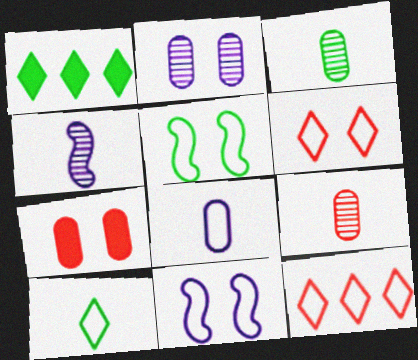[[1, 3, 5], 
[1, 9, 11], 
[5, 8, 12]]